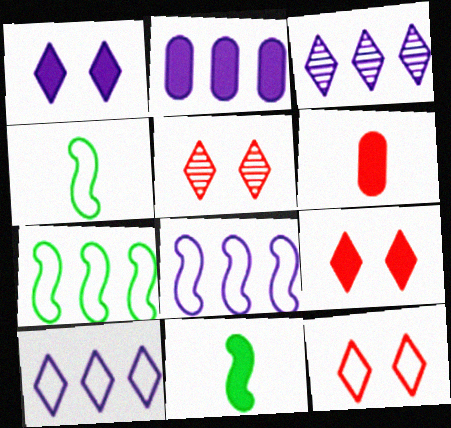[[2, 3, 8], 
[2, 4, 5], 
[2, 9, 11], 
[5, 9, 12]]